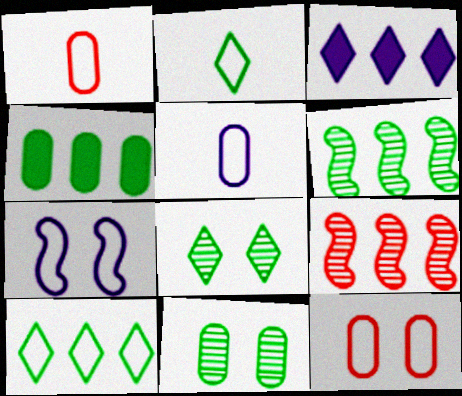[[1, 7, 10], 
[4, 6, 10]]